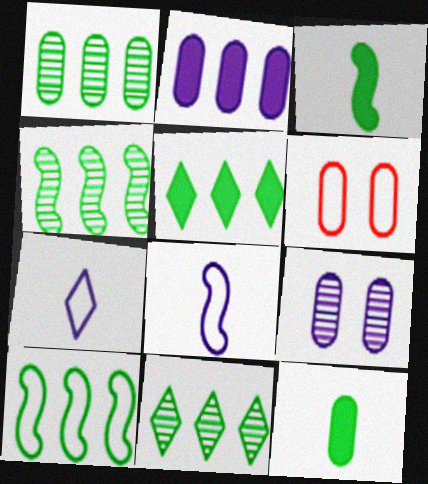[[1, 4, 11], 
[1, 5, 10], 
[6, 7, 10]]